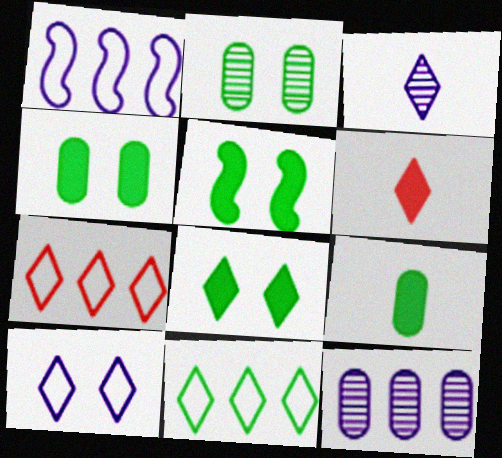[[1, 2, 6], 
[3, 7, 8], 
[4, 5, 8]]